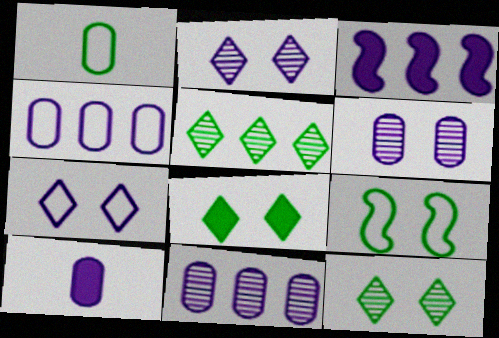[[4, 6, 10]]